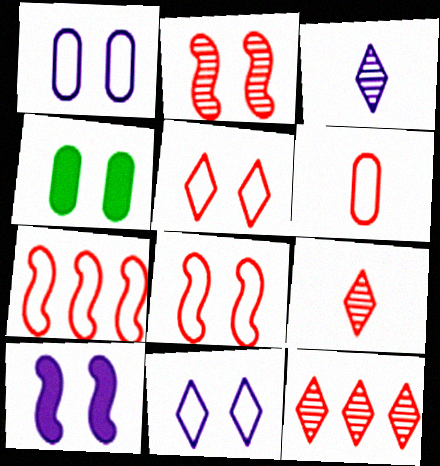[[2, 4, 11], 
[3, 4, 7], 
[5, 6, 7]]